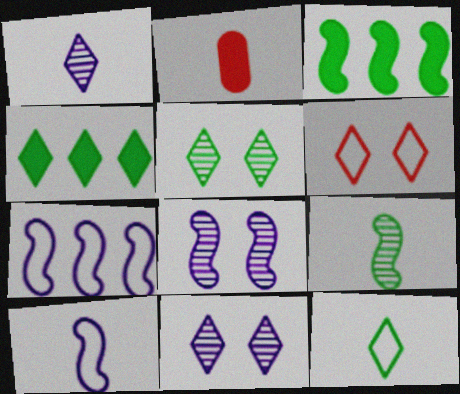[[1, 4, 6], 
[2, 5, 7], 
[4, 5, 12]]